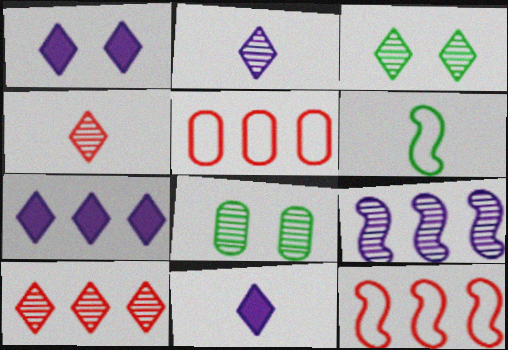[[1, 7, 11], 
[2, 3, 10], 
[4, 8, 9], 
[8, 11, 12]]